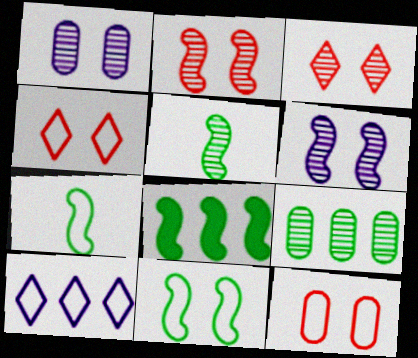[[5, 8, 11], 
[7, 10, 12]]